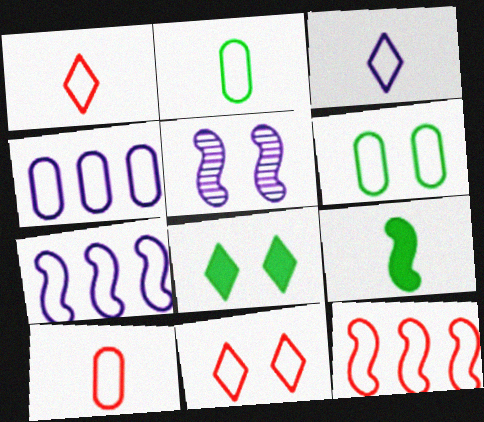[[1, 6, 7], 
[2, 7, 11], 
[3, 6, 12], 
[4, 6, 10], 
[5, 9, 12], 
[10, 11, 12]]